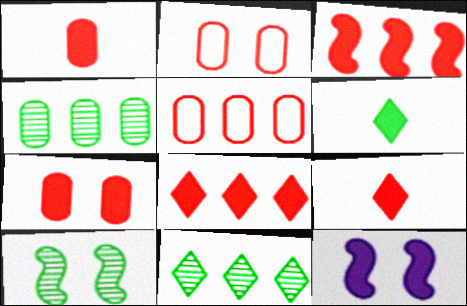[[3, 7, 9]]